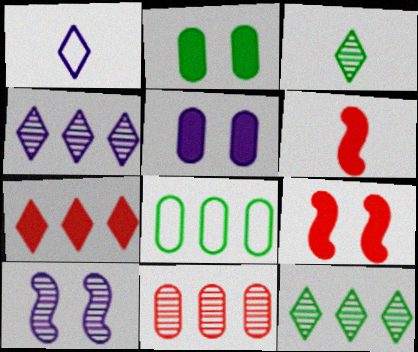[[3, 10, 11]]